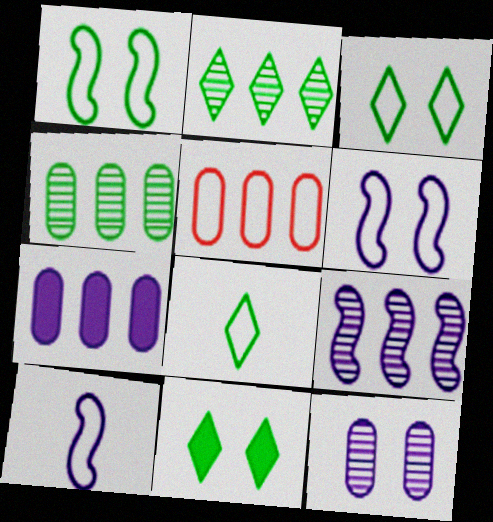[[2, 8, 11], 
[3, 5, 10], 
[4, 5, 7], 
[5, 6, 8]]